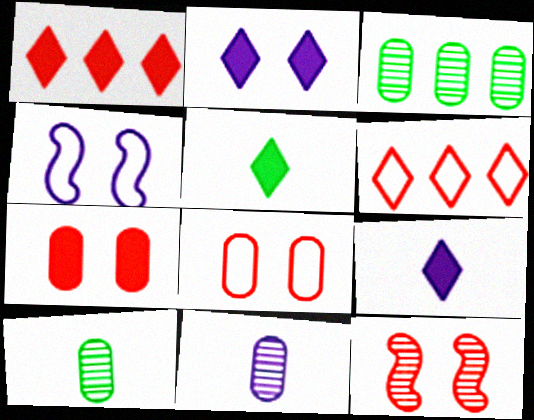[[1, 2, 5], 
[1, 4, 10]]